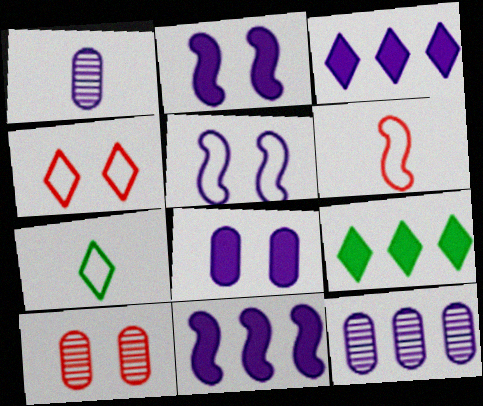[[1, 3, 5], 
[7, 10, 11]]